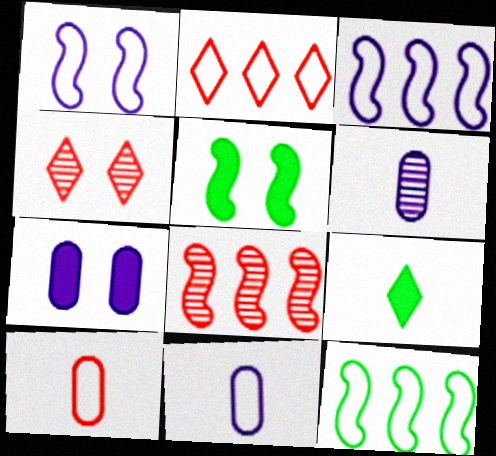[[2, 5, 6]]